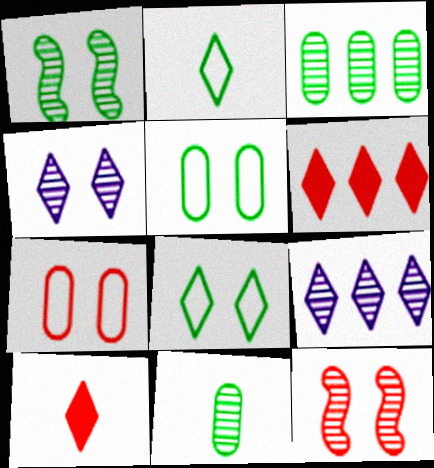[[2, 4, 6], 
[8, 9, 10], 
[9, 11, 12]]